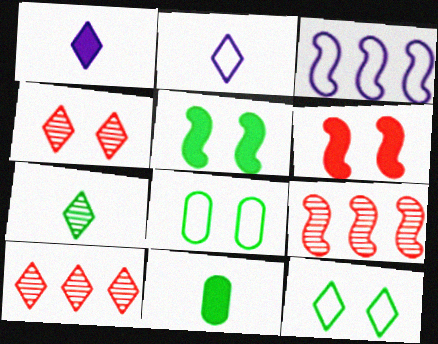[[1, 8, 9], 
[1, 10, 12], 
[3, 4, 11]]